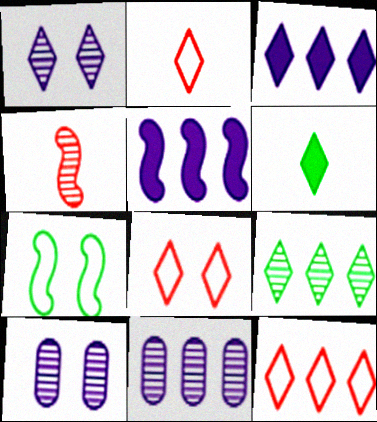[[1, 6, 12], 
[2, 8, 12], 
[3, 9, 12], 
[4, 5, 7], 
[4, 9, 10]]